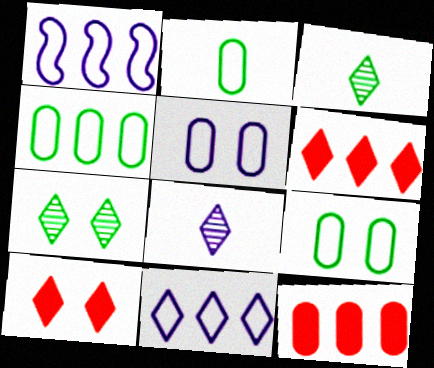[[2, 4, 9], 
[3, 10, 11]]